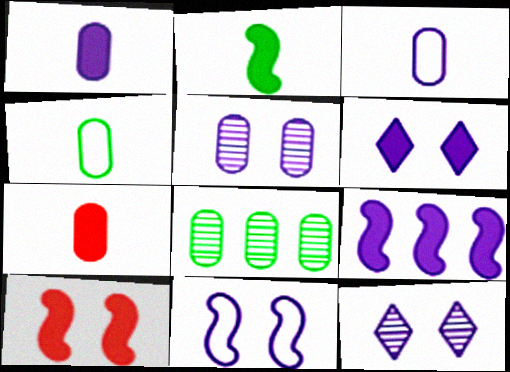[[1, 6, 9], 
[2, 9, 10], 
[3, 9, 12], 
[5, 6, 11]]